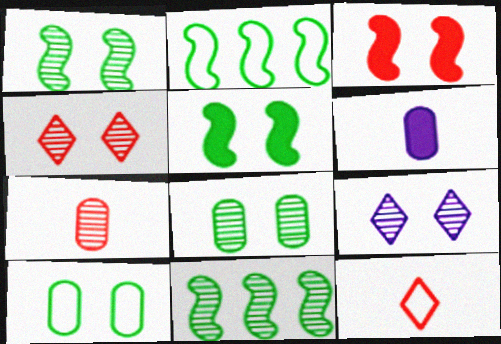[[2, 4, 6], 
[3, 9, 10], 
[7, 9, 11]]